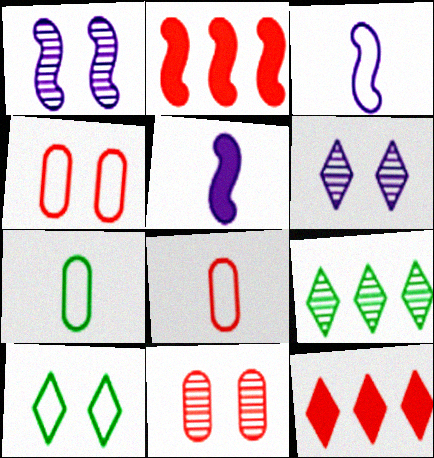[[1, 7, 12], 
[2, 6, 7], 
[4, 5, 9]]